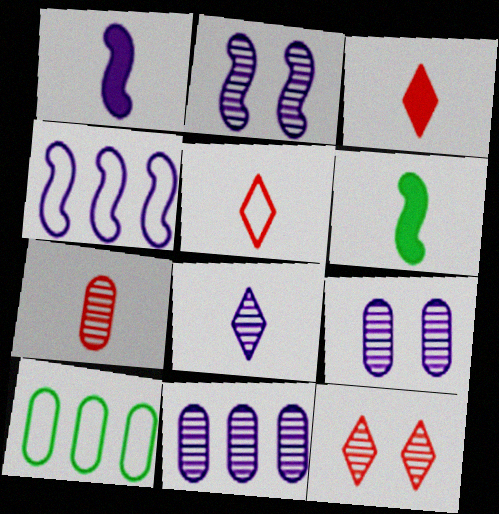[[1, 2, 4], 
[1, 10, 12], 
[2, 3, 10], 
[2, 8, 11]]